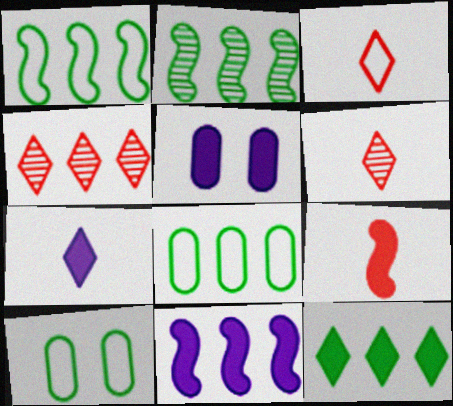[[1, 5, 6], 
[2, 3, 5], 
[2, 8, 12], 
[4, 8, 11], 
[5, 7, 11], 
[5, 9, 12], 
[6, 10, 11]]